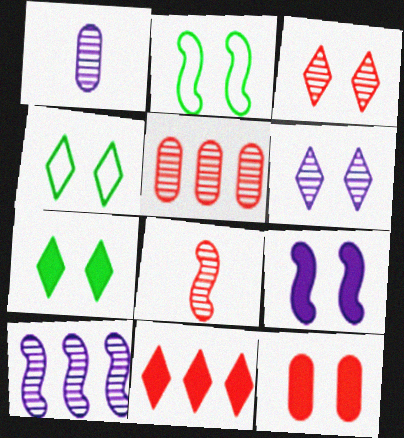[[1, 2, 11], 
[1, 6, 10], 
[2, 6, 12], 
[3, 5, 8], 
[7, 9, 12]]